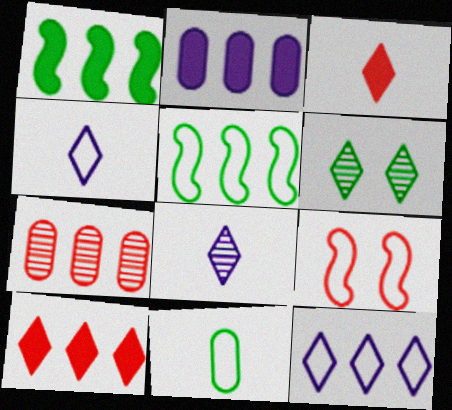[[1, 2, 10], 
[1, 6, 11], 
[1, 7, 12], 
[3, 6, 12], 
[3, 7, 9], 
[4, 6, 10], 
[9, 11, 12]]